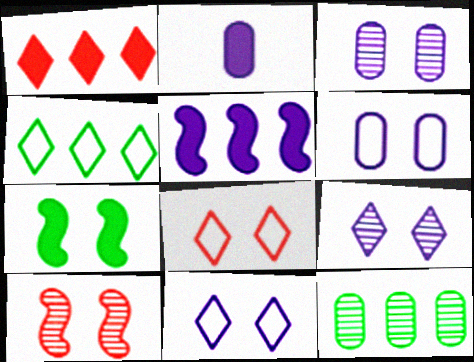[[1, 2, 7], 
[2, 4, 10], 
[3, 7, 8]]